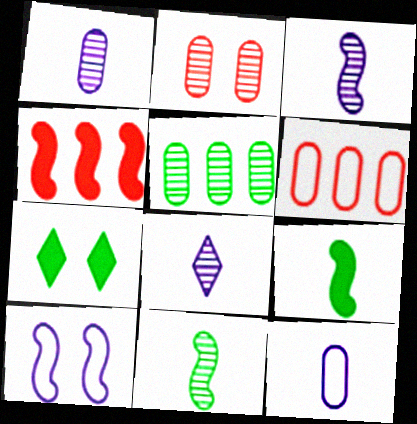[[1, 2, 5], 
[1, 3, 8], 
[2, 7, 10], 
[3, 6, 7], 
[4, 10, 11]]